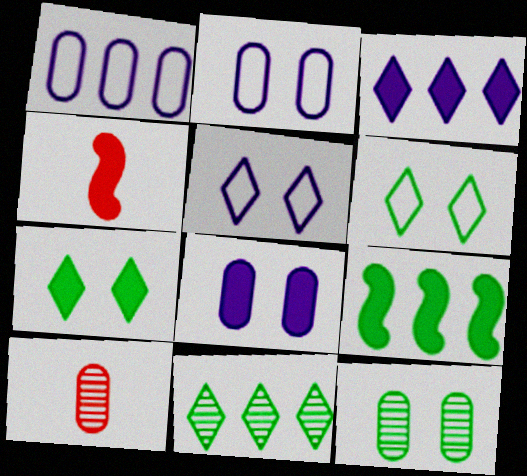[[2, 4, 11], 
[5, 9, 10]]